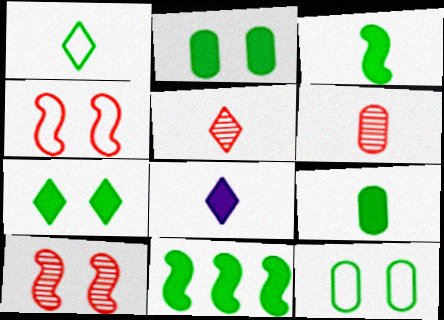[[1, 5, 8], 
[7, 9, 11]]